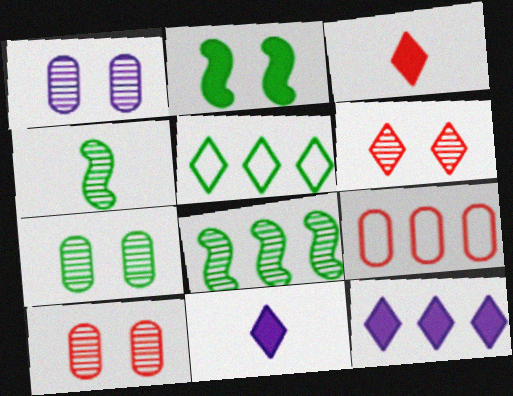[[1, 7, 10], 
[5, 6, 11], 
[8, 9, 12]]